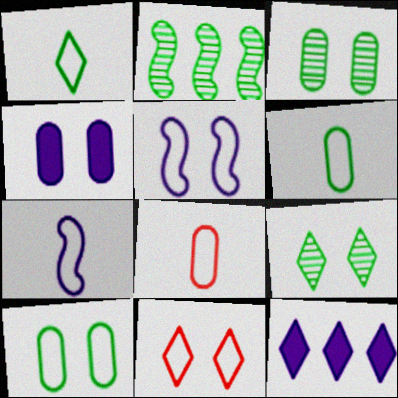[[1, 7, 8], 
[5, 10, 11]]